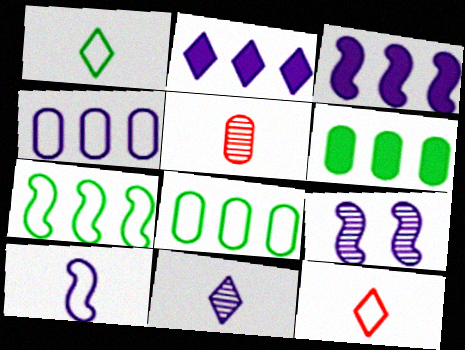[[3, 9, 10], 
[6, 9, 12]]